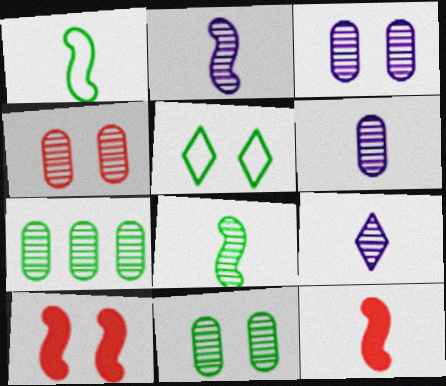[[1, 2, 12], 
[2, 6, 9], 
[3, 4, 11], 
[3, 5, 10], 
[4, 6, 7]]